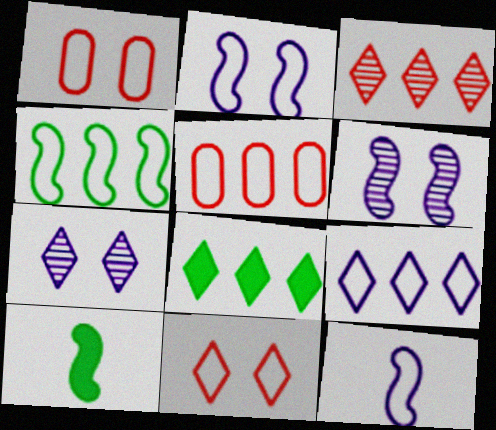[[3, 8, 9], 
[4, 5, 9], 
[5, 7, 10]]